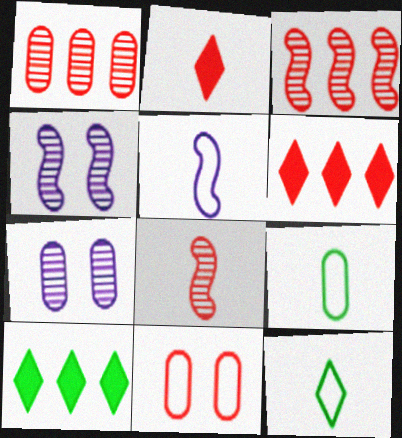[[2, 3, 11], 
[4, 6, 9], 
[6, 8, 11]]